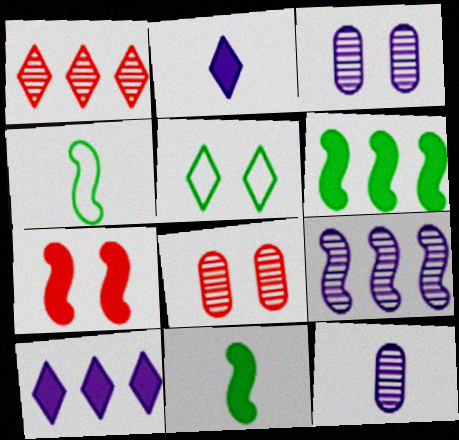[[1, 2, 5], 
[3, 5, 7], 
[4, 7, 9], 
[4, 8, 10]]